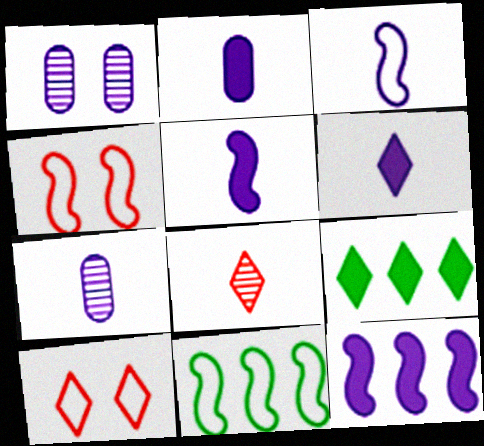[[2, 5, 6], 
[3, 4, 11], 
[3, 6, 7], 
[4, 7, 9]]